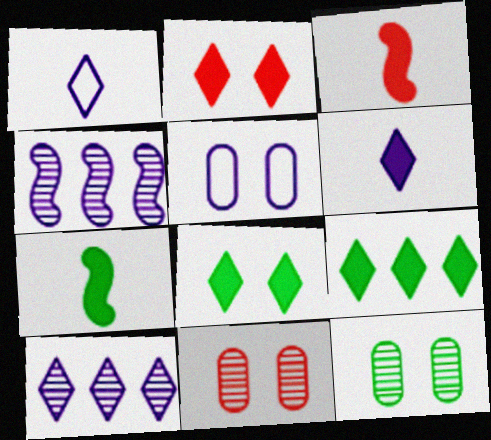[[2, 6, 9], 
[4, 5, 6]]